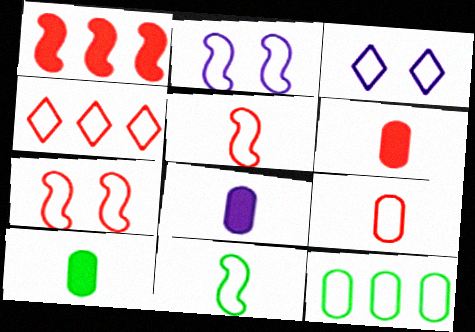[[3, 5, 12], 
[4, 7, 9], 
[6, 8, 10]]